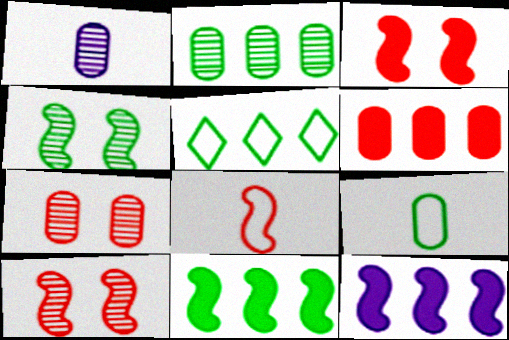[[1, 2, 7], 
[1, 3, 5], 
[2, 5, 11], 
[4, 8, 12]]